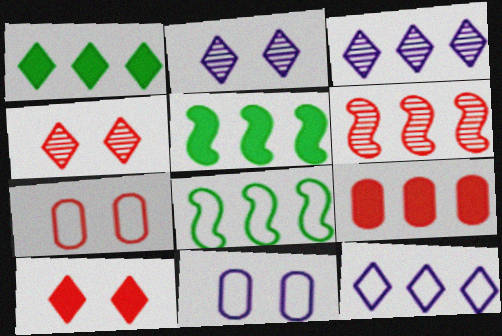[[3, 8, 9]]